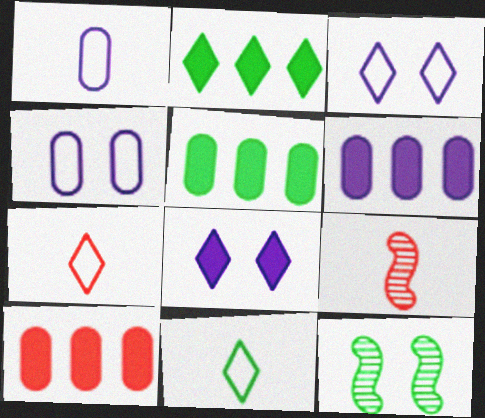[[2, 4, 9], 
[3, 5, 9], 
[5, 6, 10], 
[5, 11, 12], 
[6, 7, 12]]